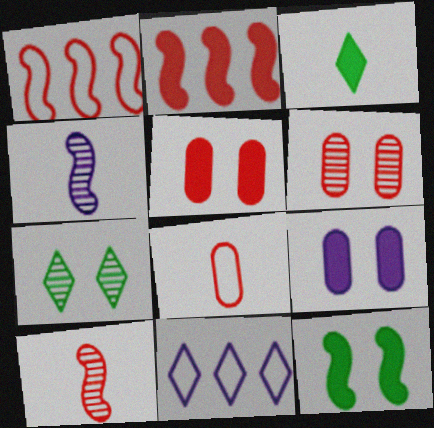[[1, 4, 12], 
[2, 3, 9], 
[3, 4, 8], 
[4, 9, 11]]